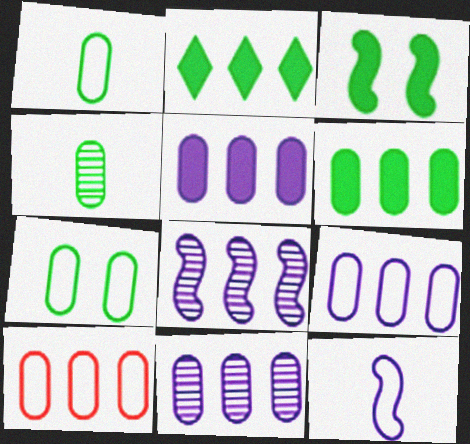[[2, 8, 10], 
[4, 6, 7], 
[5, 9, 11], 
[6, 10, 11]]